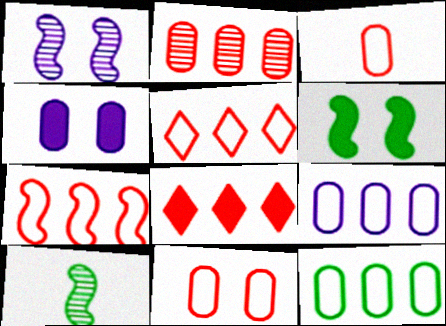[[2, 7, 8], 
[4, 5, 10]]